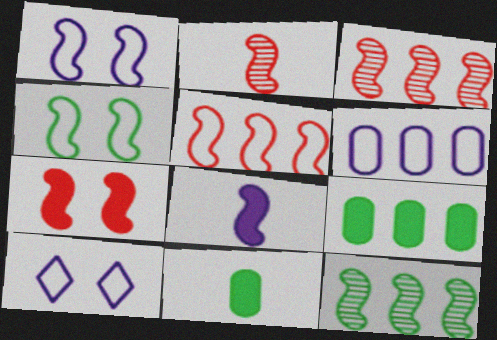[[2, 5, 7], 
[2, 9, 10], 
[3, 4, 8], 
[3, 10, 11]]